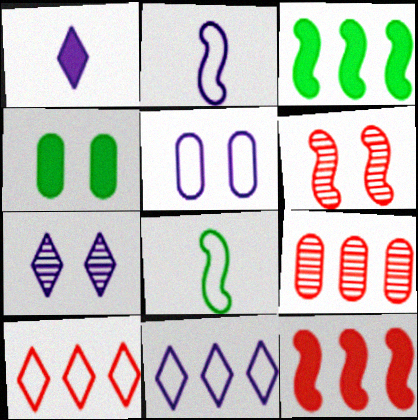[[1, 4, 12], 
[1, 7, 11], 
[2, 3, 6], 
[2, 5, 11], 
[3, 9, 11], 
[5, 8, 10], 
[9, 10, 12]]